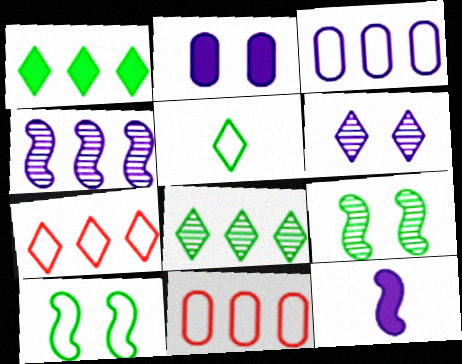[[1, 4, 11], 
[3, 6, 12]]